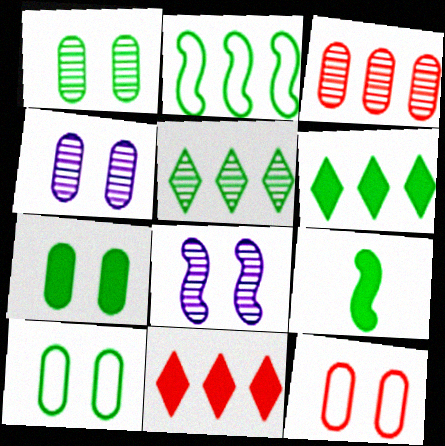[[1, 7, 10], 
[4, 7, 12], 
[5, 9, 10], 
[6, 7, 9]]